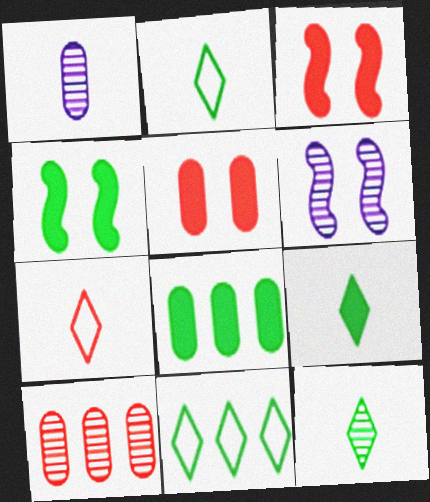[[1, 3, 11], 
[2, 9, 12], 
[3, 7, 10], 
[4, 8, 9], 
[6, 7, 8], 
[6, 10, 12]]